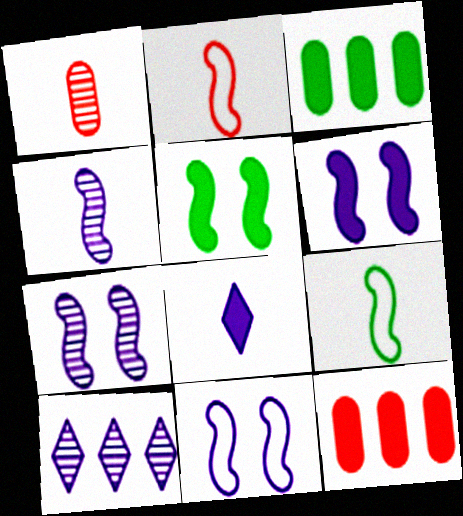[[1, 8, 9], 
[5, 8, 12], 
[6, 7, 11]]